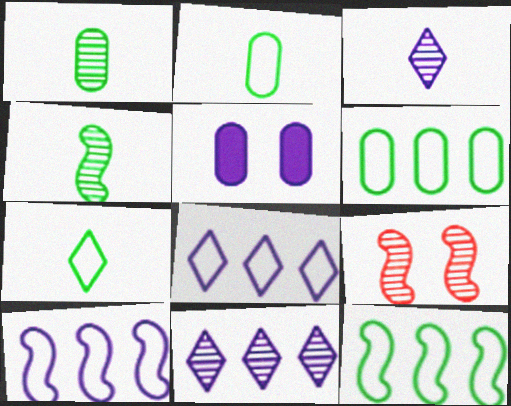[[1, 9, 11], 
[3, 5, 10]]